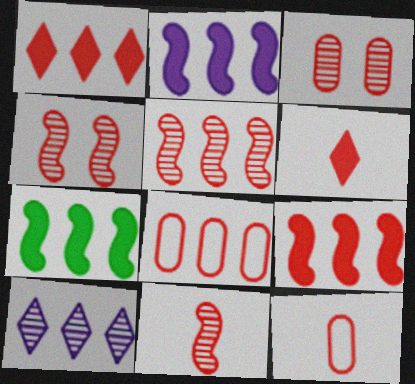[[1, 4, 12], 
[1, 5, 8], 
[2, 7, 9], 
[4, 5, 11], 
[4, 6, 8], 
[6, 11, 12], 
[7, 8, 10]]